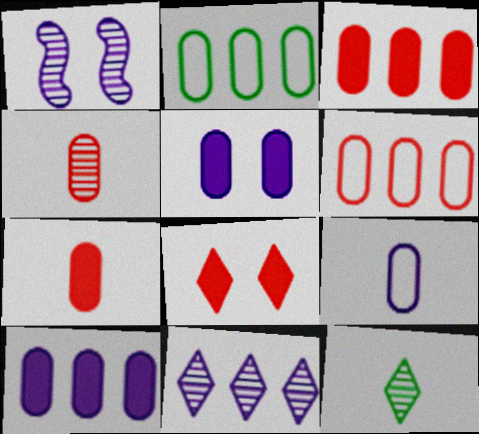[[2, 4, 5]]